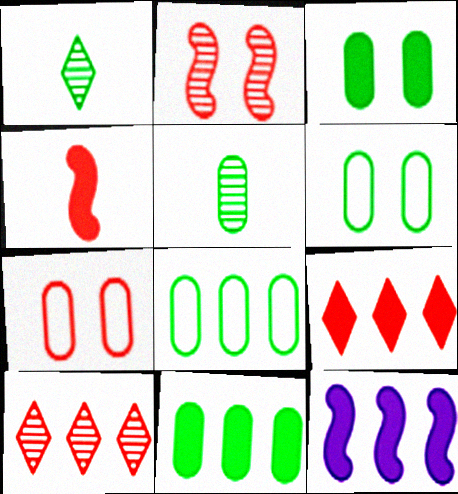[[1, 7, 12], 
[3, 5, 8], 
[4, 7, 10], 
[5, 6, 11], 
[8, 10, 12], 
[9, 11, 12]]